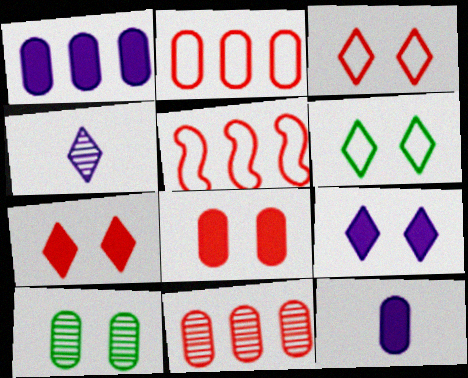[[2, 10, 12]]